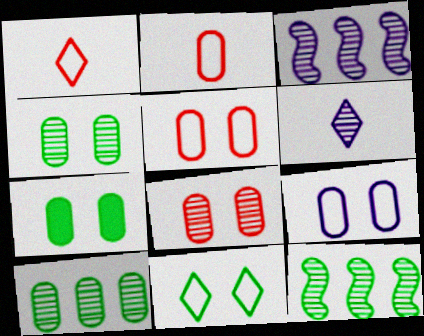[[1, 3, 7], 
[6, 8, 12], 
[7, 8, 9]]